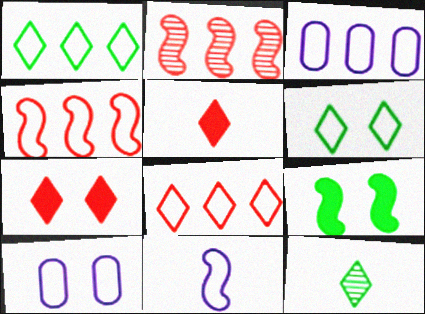[[1, 3, 4], 
[2, 9, 11]]